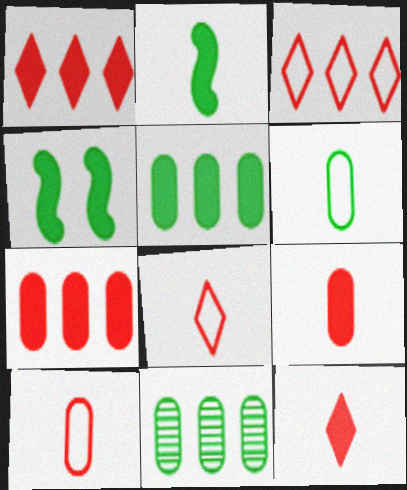[]